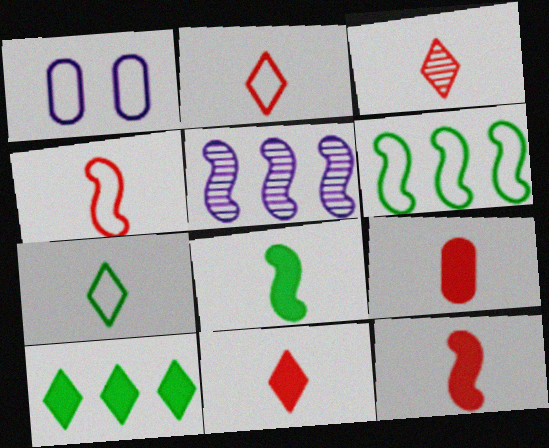[[1, 2, 6], 
[2, 3, 11], 
[3, 4, 9], 
[9, 11, 12]]